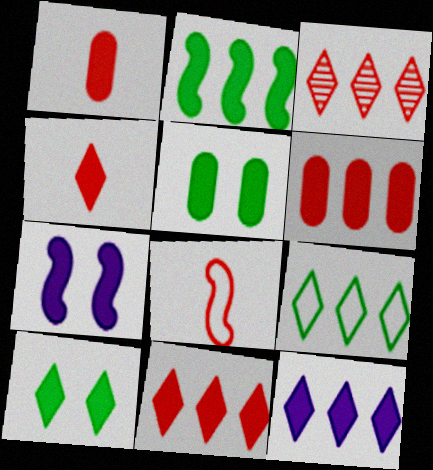[[2, 6, 12], 
[3, 9, 12], 
[4, 10, 12]]